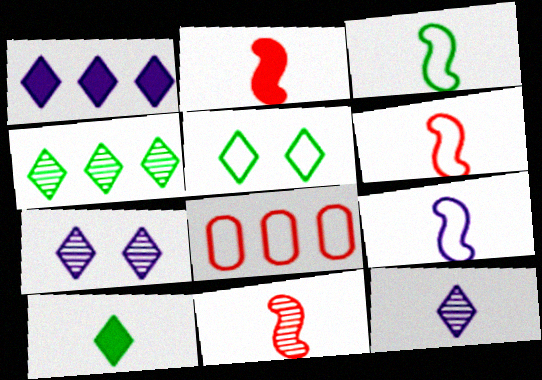[[2, 6, 11], 
[3, 6, 9], 
[4, 5, 10], 
[5, 8, 9]]